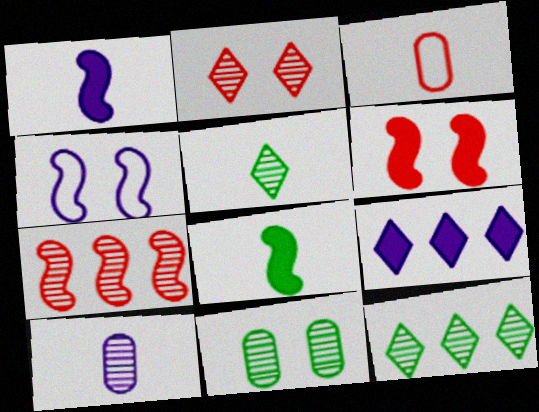[[1, 3, 5], 
[4, 7, 8], 
[4, 9, 10]]